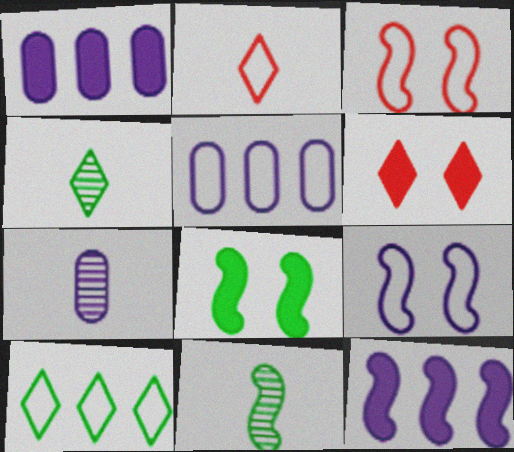[[1, 3, 4], 
[3, 11, 12], 
[5, 6, 11]]